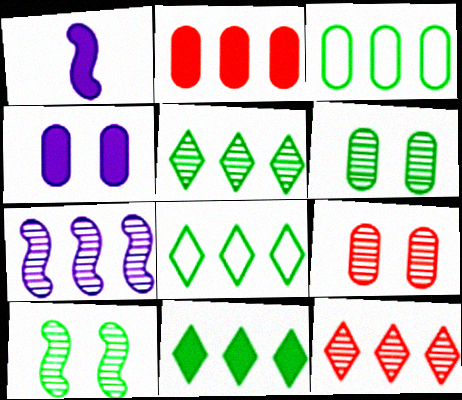[[1, 8, 9], 
[2, 7, 8], 
[5, 8, 11]]